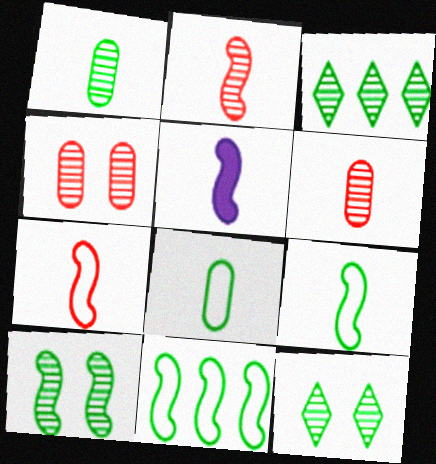[[1, 3, 10], 
[2, 5, 9]]